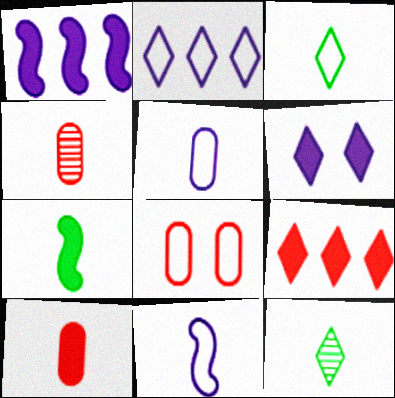[[1, 8, 12], 
[10, 11, 12]]